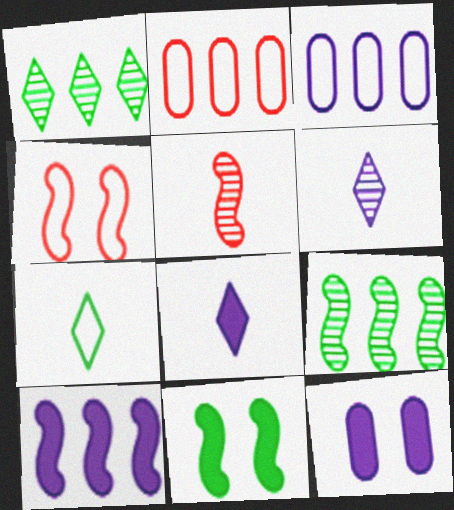[[1, 2, 10], 
[2, 6, 11], 
[3, 4, 7], 
[8, 10, 12]]